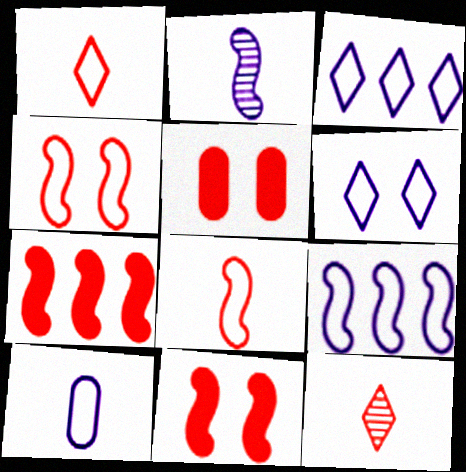[[6, 9, 10]]